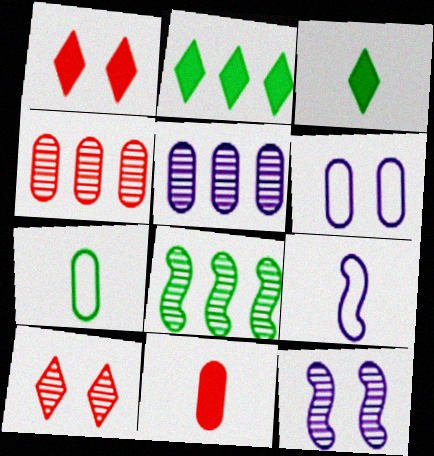[]